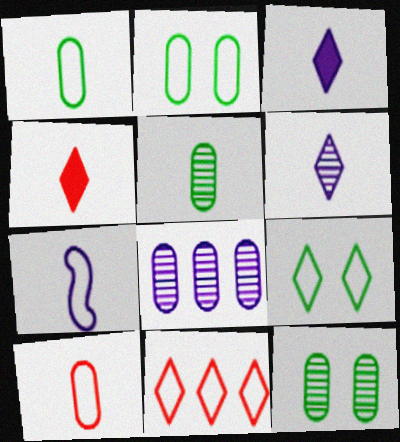[[2, 7, 11], 
[4, 5, 7]]